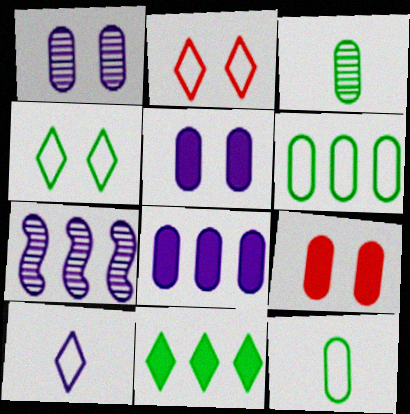[[5, 7, 10]]